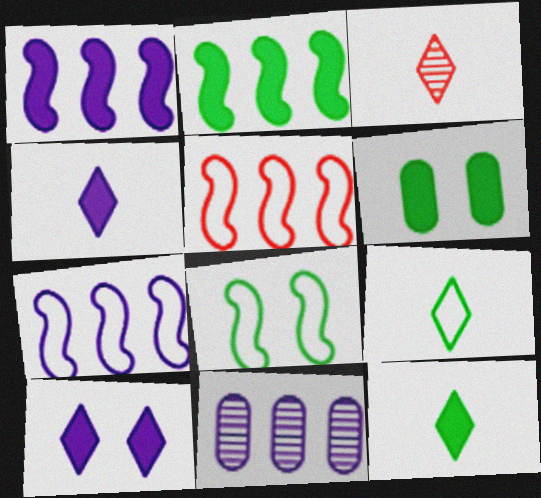[[2, 6, 12], 
[3, 4, 9], 
[3, 6, 7]]